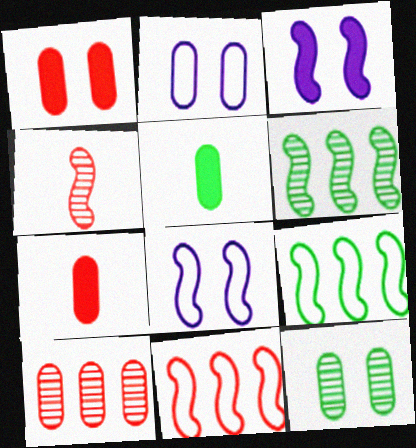[[1, 2, 12], 
[2, 5, 10], 
[3, 4, 9]]